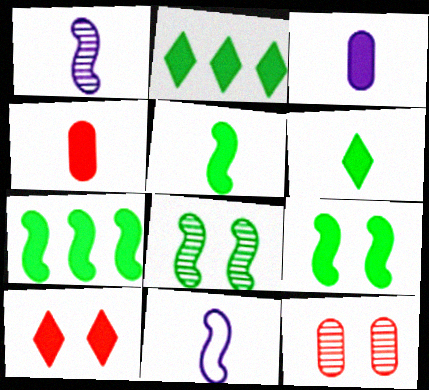[[2, 11, 12], 
[3, 7, 10], 
[5, 7, 9]]